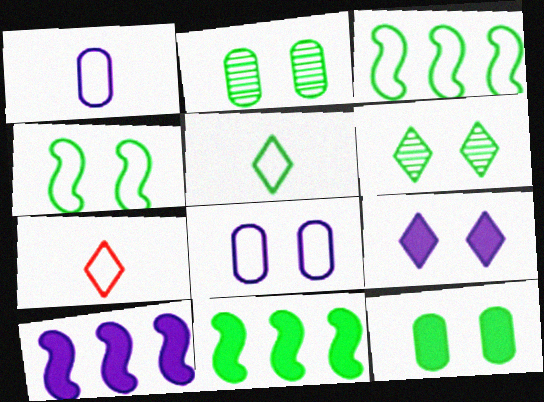[[2, 5, 11], 
[2, 7, 10], 
[3, 7, 8], 
[4, 6, 12]]